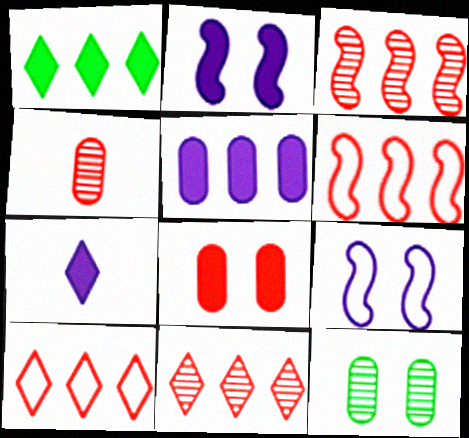[[1, 4, 9], 
[2, 5, 7], 
[6, 7, 12]]